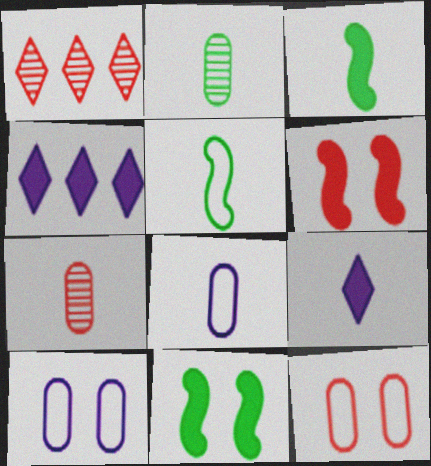[[1, 3, 10], 
[1, 8, 11], 
[5, 7, 9]]